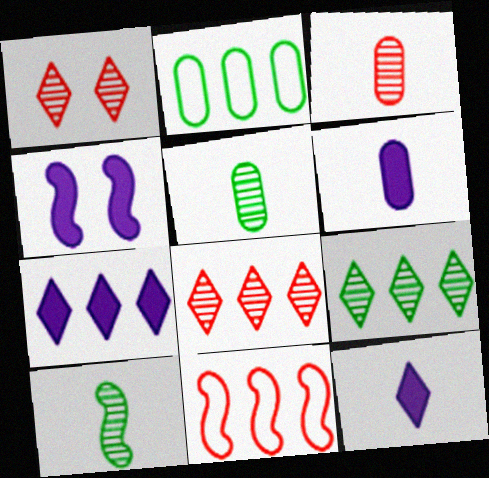[[4, 6, 7], 
[4, 10, 11]]